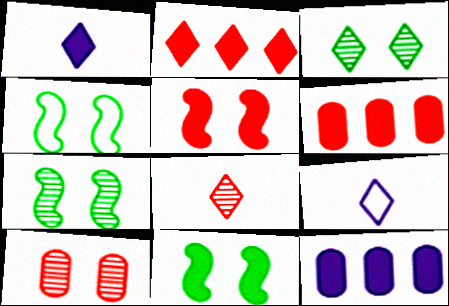[[1, 6, 11], 
[2, 3, 9], 
[4, 7, 11], 
[4, 8, 12], 
[6, 7, 9]]